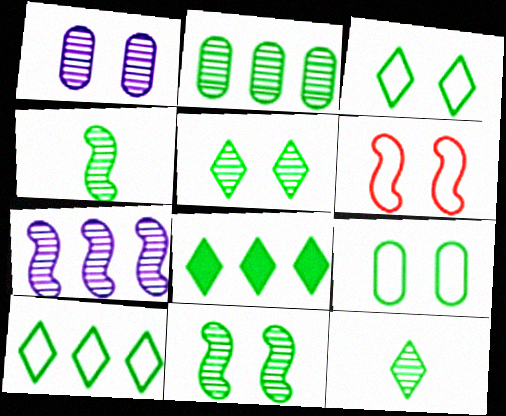[[2, 4, 5], 
[2, 11, 12], 
[3, 8, 12], 
[4, 8, 9]]